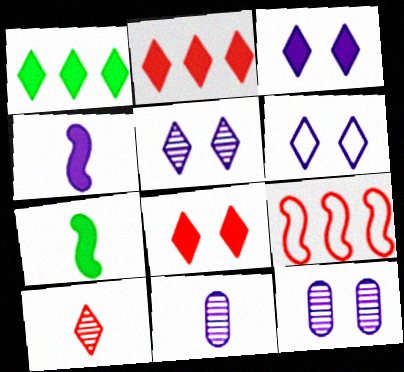[[1, 6, 10], 
[3, 5, 6]]